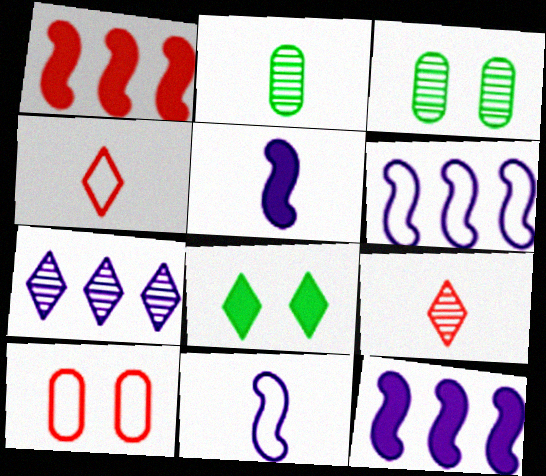[[1, 9, 10], 
[2, 4, 5], 
[3, 4, 12], 
[4, 7, 8]]